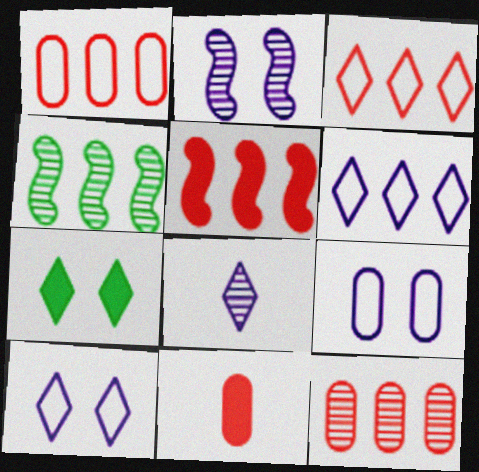[[3, 5, 12], 
[3, 7, 8], 
[4, 10, 11]]